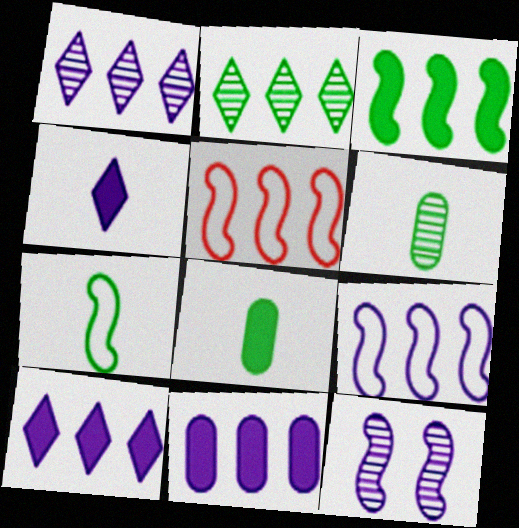[[1, 9, 11], 
[2, 5, 11]]